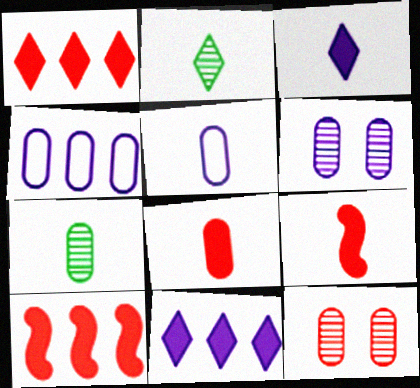[[2, 5, 9], 
[5, 7, 8]]